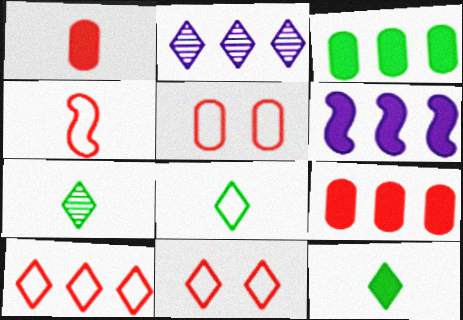[[2, 11, 12], 
[4, 5, 10], 
[5, 6, 7], 
[7, 8, 12]]